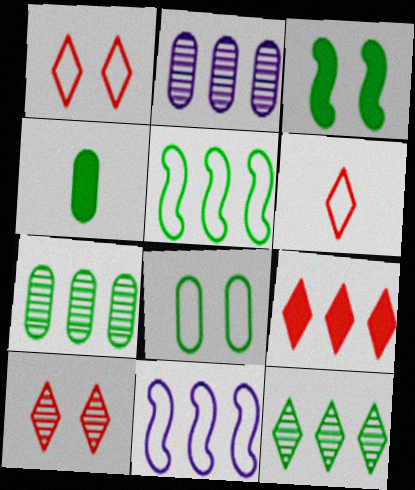[[2, 3, 6], 
[2, 5, 9], 
[4, 7, 8], 
[4, 10, 11], 
[6, 8, 11], 
[6, 9, 10], 
[7, 9, 11]]